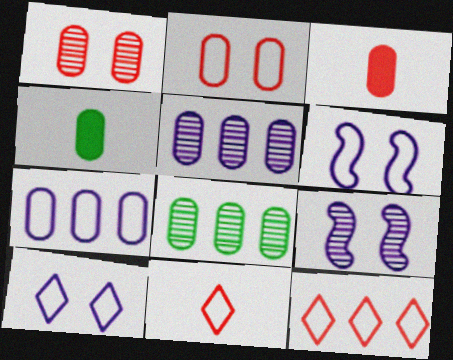[[1, 4, 7], 
[2, 4, 5], 
[4, 9, 12]]